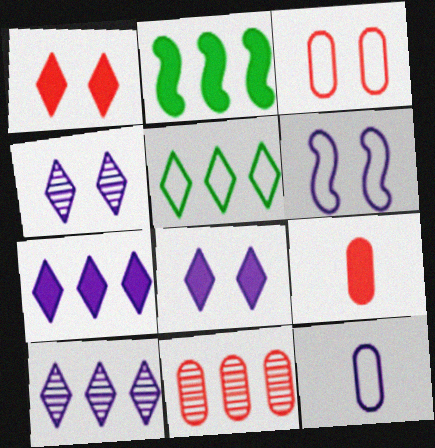[[2, 8, 9], 
[3, 9, 11]]